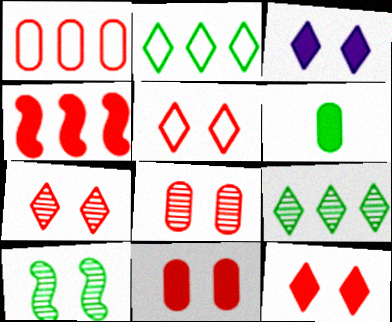[[2, 6, 10], 
[3, 4, 6], 
[5, 7, 12]]